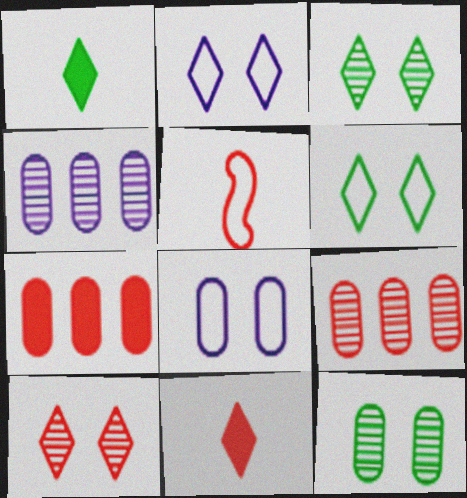[[5, 7, 10]]